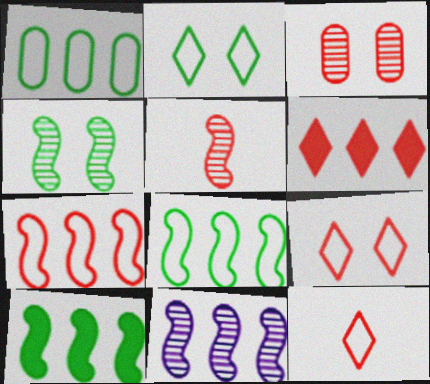[[1, 6, 11], 
[4, 5, 11], 
[7, 10, 11]]